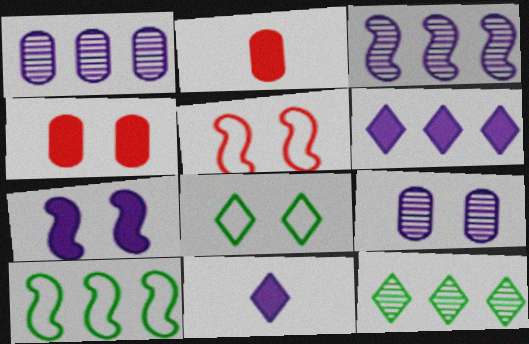[[2, 3, 8]]